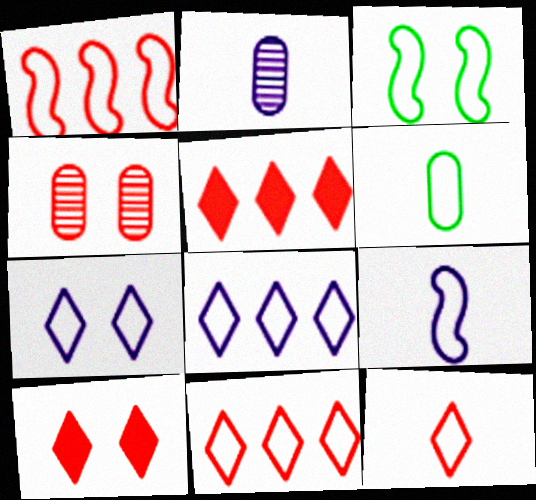[[1, 3, 9], 
[1, 6, 7], 
[2, 3, 5], 
[6, 9, 12]]